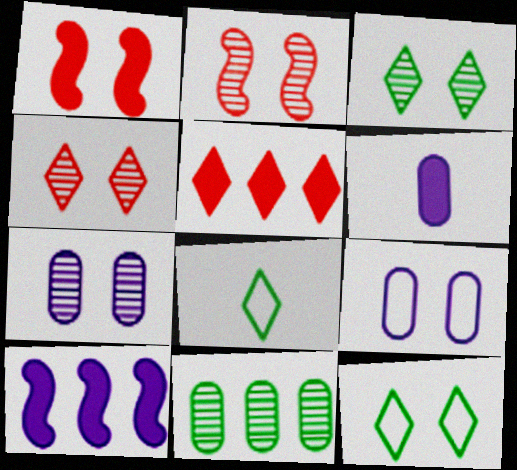[[1, 3, 9], 
[1, 7, 12], 
[2, 3, 7]]